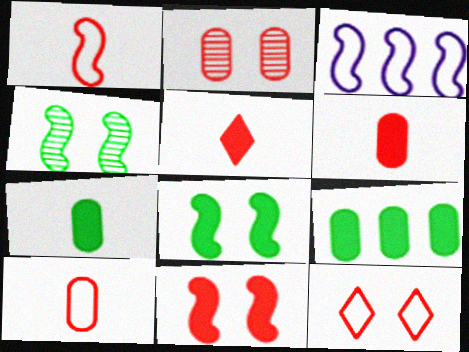[[2, 11, 12]]